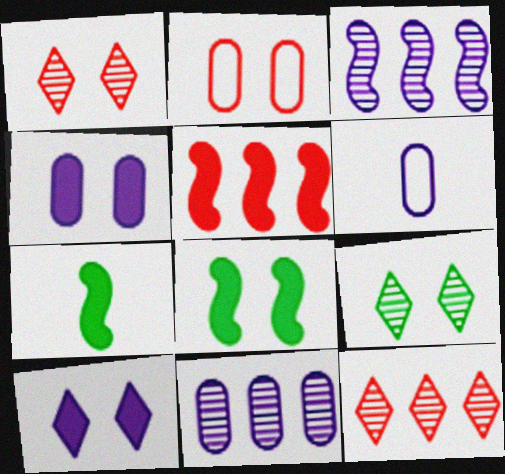[[3, 6, 10], 
[4, 6, 11], 
[5, 6, 9], 
[6, 8, 12]]